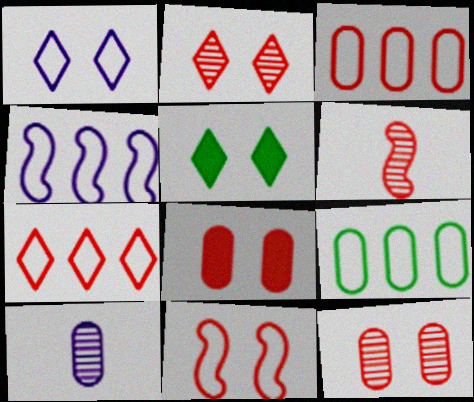[[1, 2, 5], 
[2, 8, 11], 
[4, 7, 9], 
[6, 7, 8], 
[8, 9, 10]]